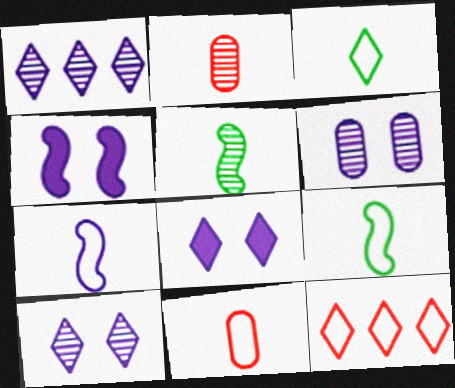[[3, 7, 11]]